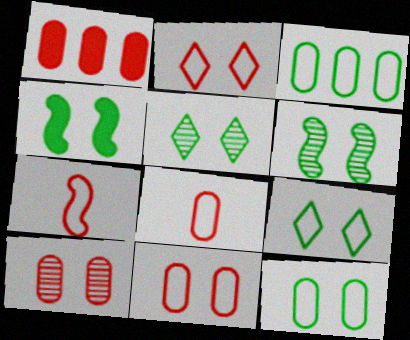[[1, 8, 10], 
[4, 5, 12]]